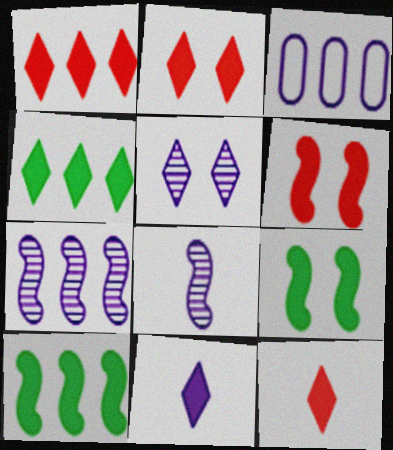[[1, 2, 12], 
[2, 4, 11]]